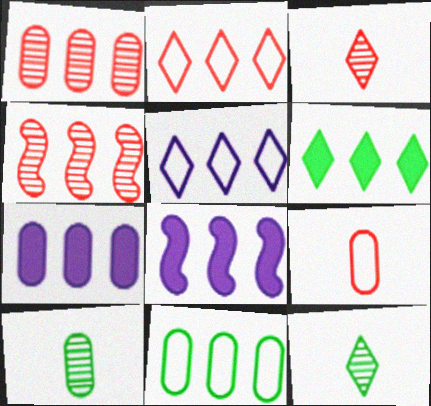[[1, 7, 11]]